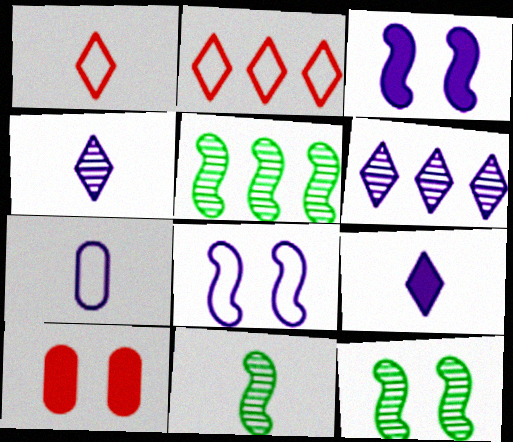[[3, 6, 7], 
[5, 11, 12]]